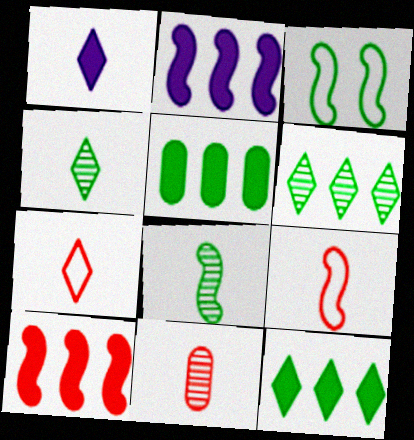[[1, 4, 7], 
[3, 4, 5]]